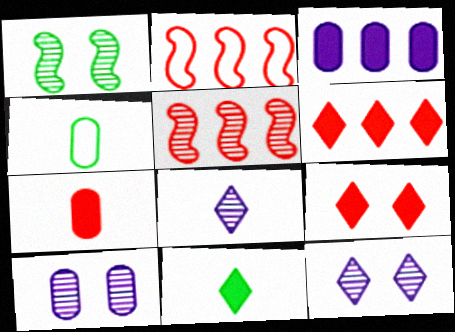[[2, 10, 11]]